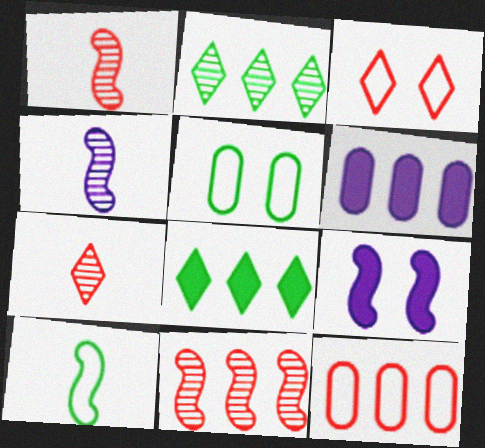[[9, 10, 11]]